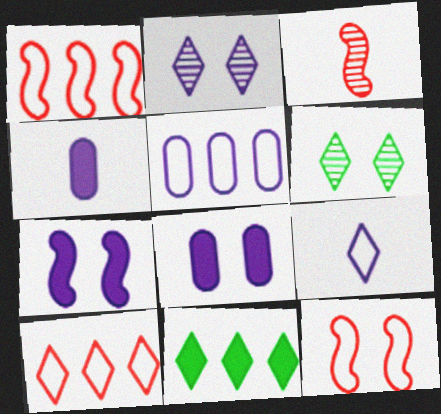[[1, 4, 6], 
[6, 8, 12]]